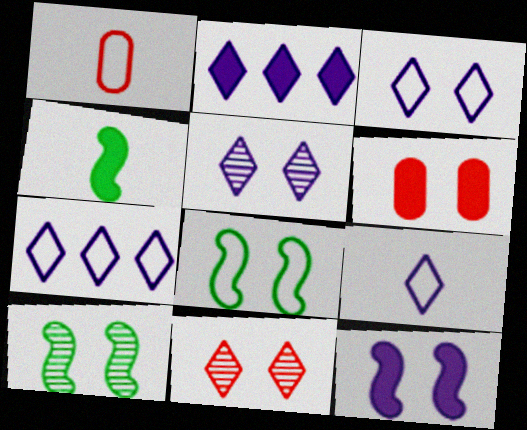[[1, 2, 10], 
[1, 7, 8], 
[2, 4, 6], 
[2, 5, 9], 
[3, 6, 10], 
[3, 7, 9], 
[5, 6, 8]]